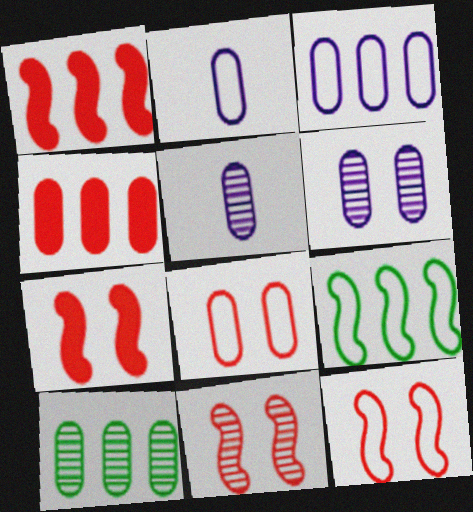[[3, 4, 10], 
[7, 11, 12]]